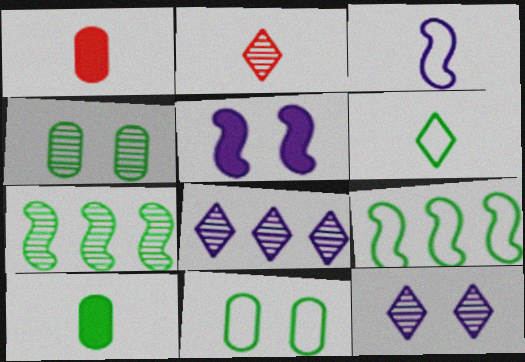[[1, 9, 12], 
[2, 3, 10], 
[6, 9, 11]]